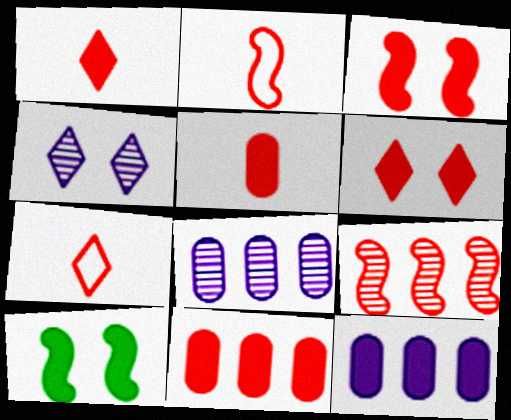[[1, 3, 11], 
[1, 10, 12], 
[2, 3, 9], 
[7, 8, 10]]